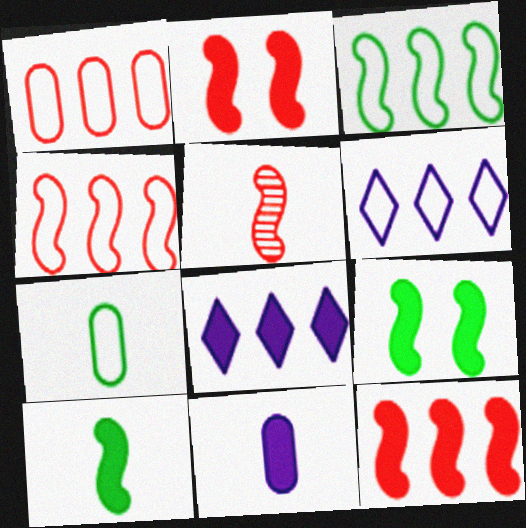[[1, 3, 6], 
[2, 4, 5]]